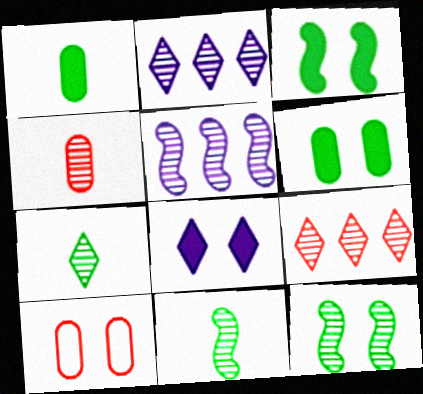[[2, 4, 12], 
[8, 10, 12]]